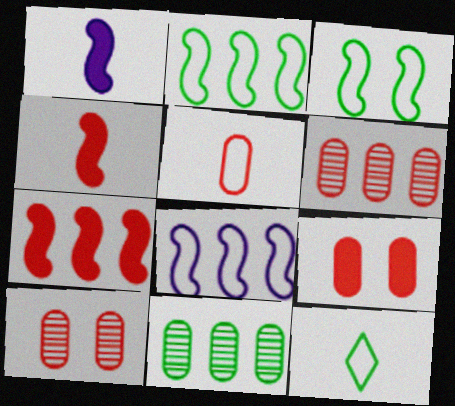[[5, 6, 9]]